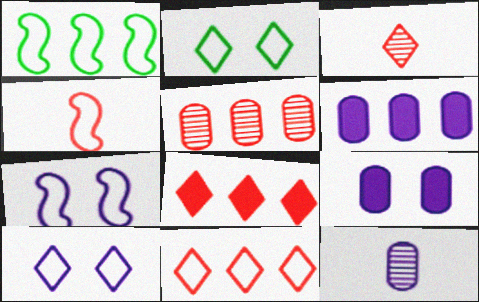[[1, 3, 9], 
[1, 4, 7]]